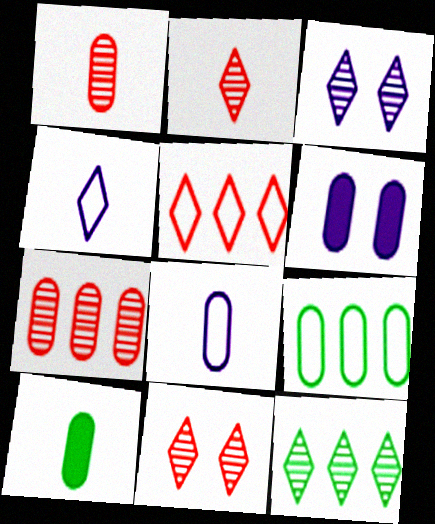[[1, 6, 9], 
[1, 8, 10], 
[2, 3, 12]]